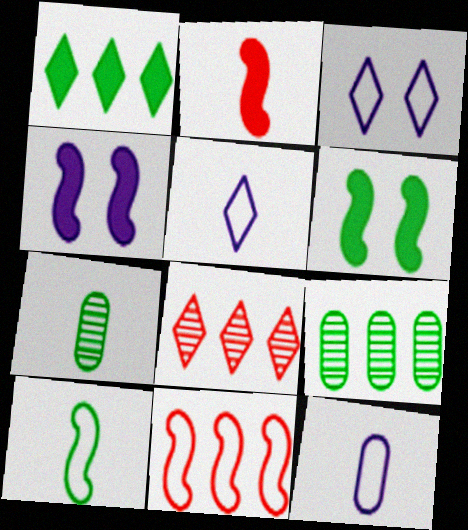[[2, 3, 9], 
[2, 5, 7], 
[6, 8, 12]]